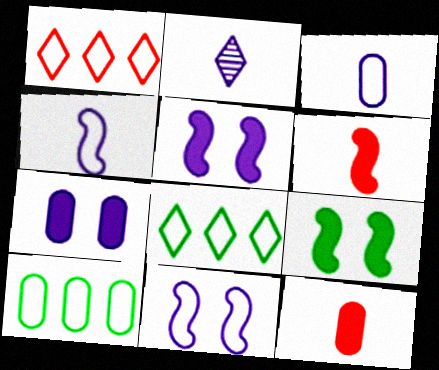[]